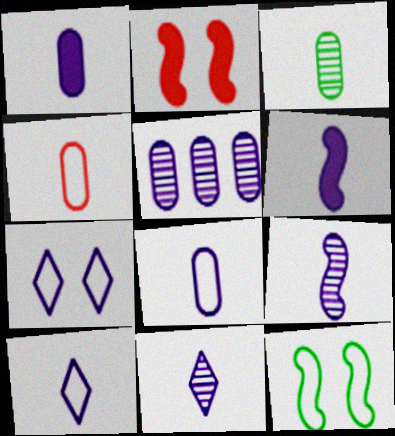[[1, 3, 4], 
[1, 9, 10], 
[5, 6, 7], 
[6, 8, 11]]